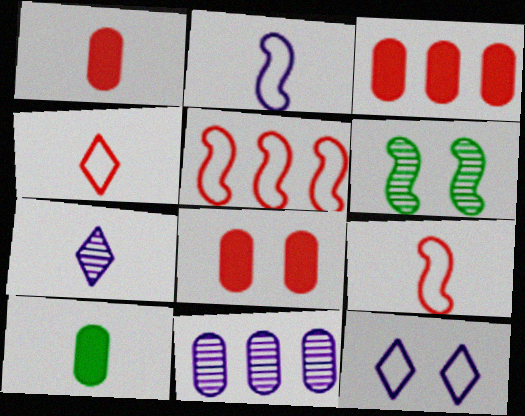[[1, 3, 8], 
[6, 8, 12], 
[7, 9, 10]]